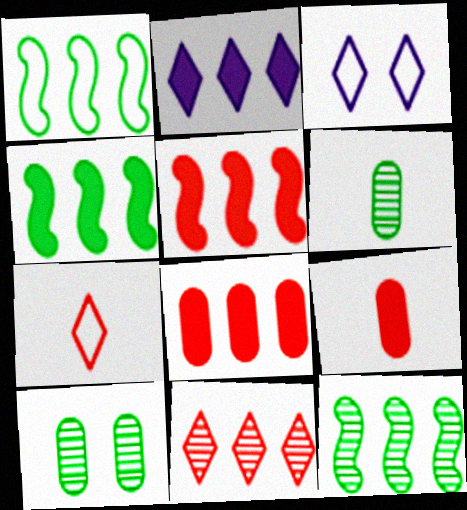[[1, 4, 12], 
[2, 4, 8], 
[3, 5, 6], 
[3, 9, 12]]